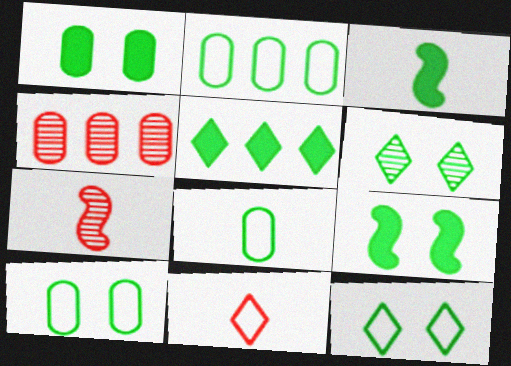[[1, 3, 5], 
[2, 3, 6], 
[2, 8, 10], 
[6, 9, 10]]